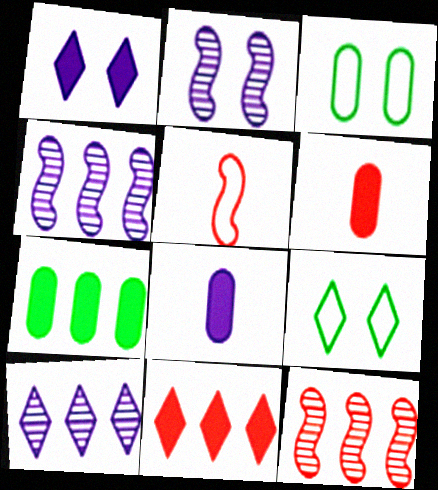[[4, 6, 9], 
[8, 9, 12]]